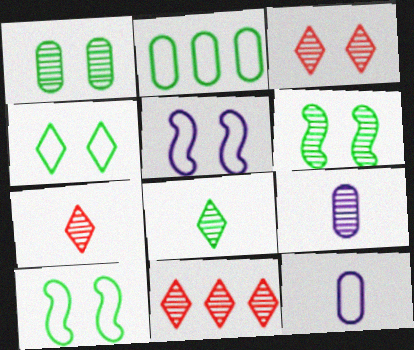[[3, 7, 11], 
[6, 9, 11]]